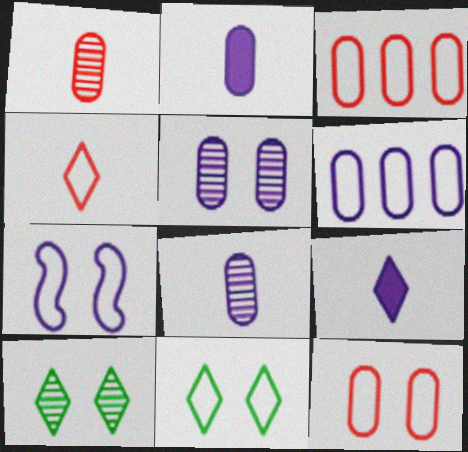[[2, 5, 6], 
[7, 11, 12]]